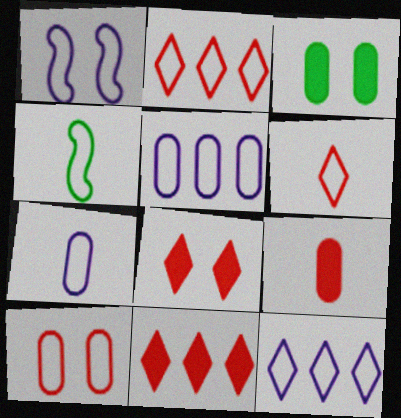[[1, 7, 12], 
[4, 6, 7], 
[4, 10, 12]]